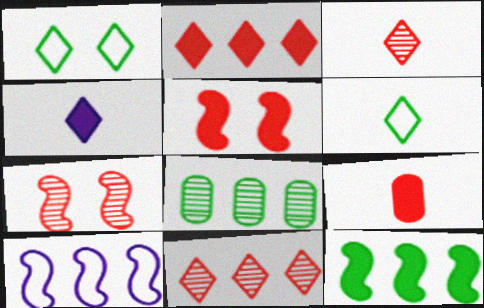[[1, 4, 11], 
[2, 5, 9], 
[2, 8, 10], 
[3, 4, 6]]